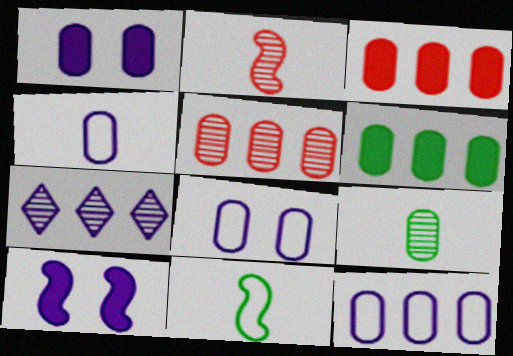[[3, 8, 9], 
[4, 7, 10], 
[4, 8, 12], 
[5, 6, 12]]